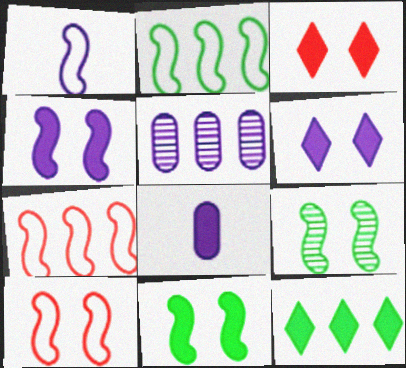[[1, 2, 10], 
[1, 5, 6], 
[4, 9, 10], 
[5, 7, 12]]